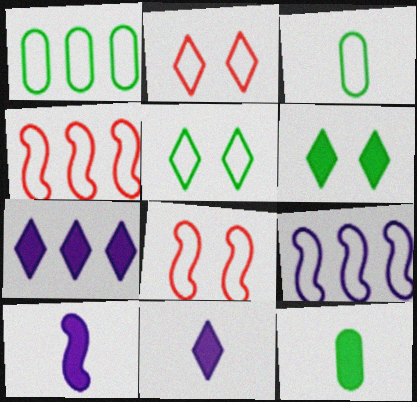[[2, 3, 9]]